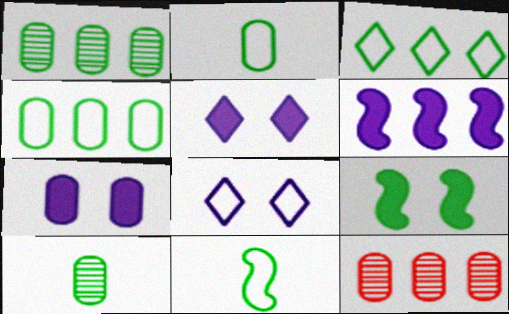[[2, 7, 12], 
[3, 6, 12], 
[3, 9, 10], 
[5, 11, 12]]